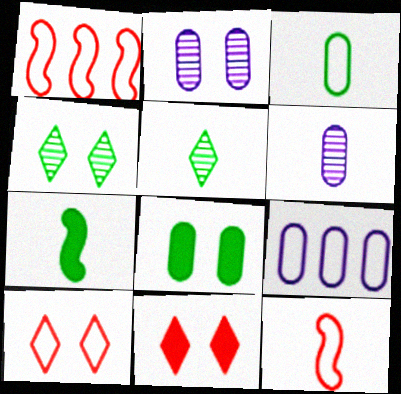[[3, 5, 7]]